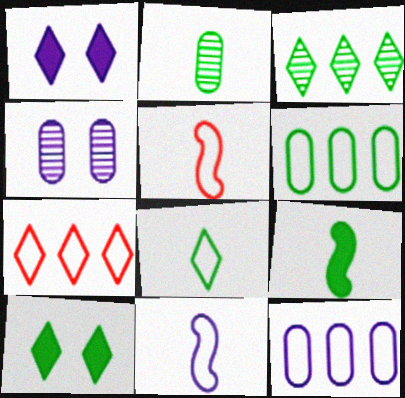[[2, 8, 9], 
[3, 8, 10], 
[4, 7, 9]]